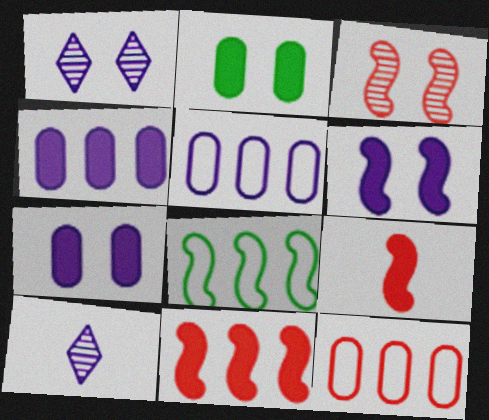[[5, 6, 10]]